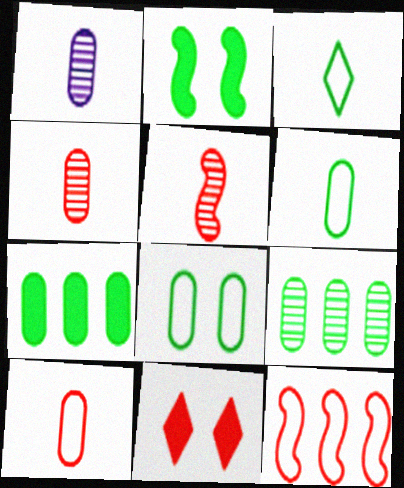[[2, 3, 9], 
[4, 11, 12]]